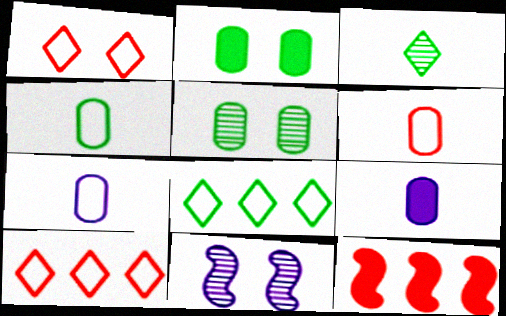[[1, 2, 11], 
[4, 6, 7]]